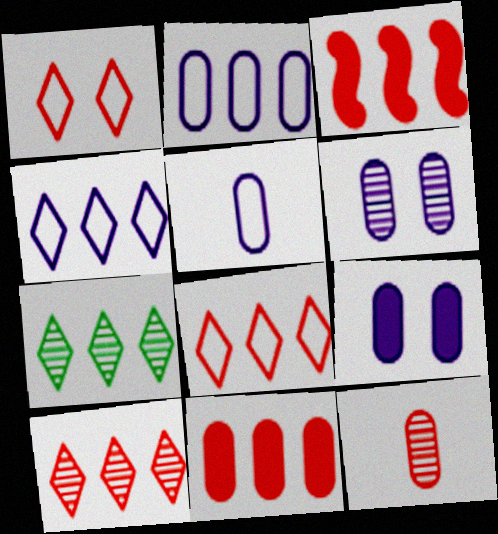[[1, 3, 12], 
[2, 3, 7]]